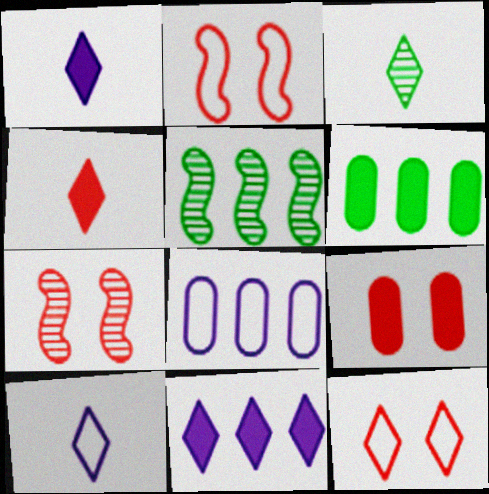[[3, 4, 10], 
[3, 11, 12], 
[5, 9, 10], 
[6, 7, 10], 
[7, 9, 12]]